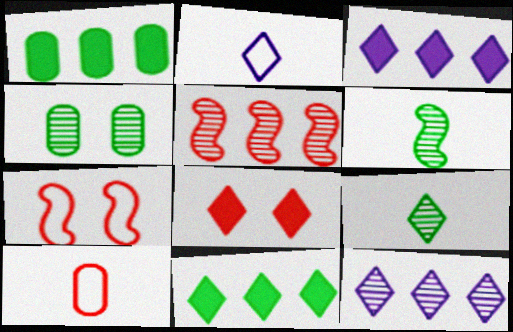[[5, 8, 10]]